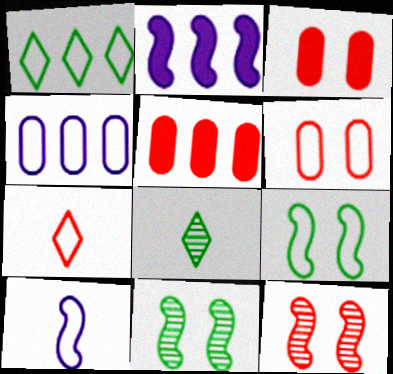[[1, 6, 10], 
[2, 6, 8], 
[4, 7, 9], 
[5, 7, 12]]